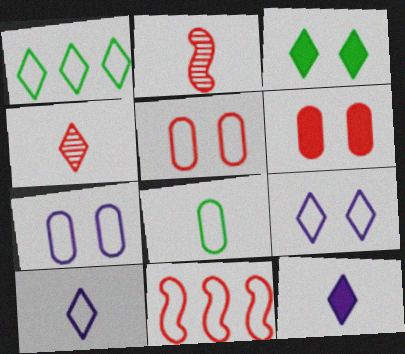[[2, 8, 12], 
[4, 6, 11], 
[8, 9, 11]]